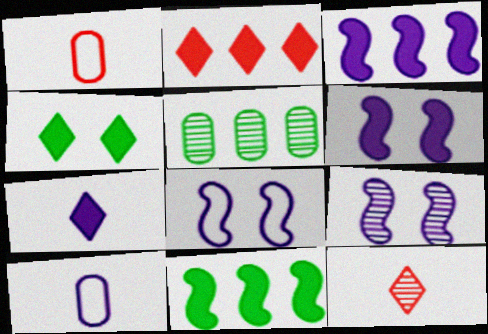[[2, 4, 7], 
[5, 9, 12], 
[6, 8, 9]]